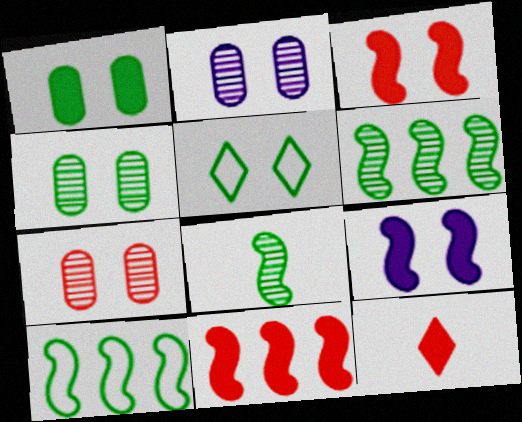[[2, 3, 5], 
[2, 4, 7], 
[2, 10, 12], 
[5, 7, 9]]